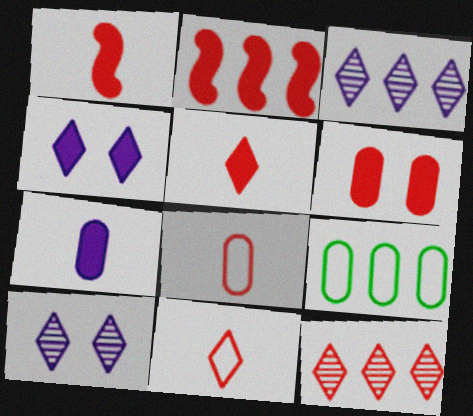[[1, 9, 10], 
[2, 3, 9], 
[2, 5, 6]]